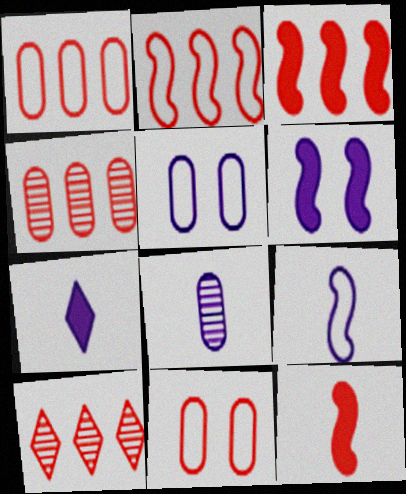[[1, 3, 10], 
[7, 8, 9], 
[10, 11, 12]]